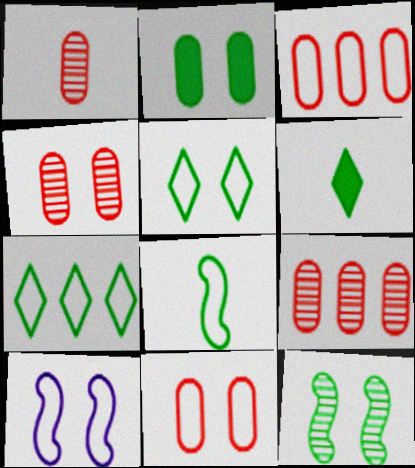[[1, 4, 9], 
[2, 5, 12], 
[5, 10, 11], 
[6, 9, 10]]